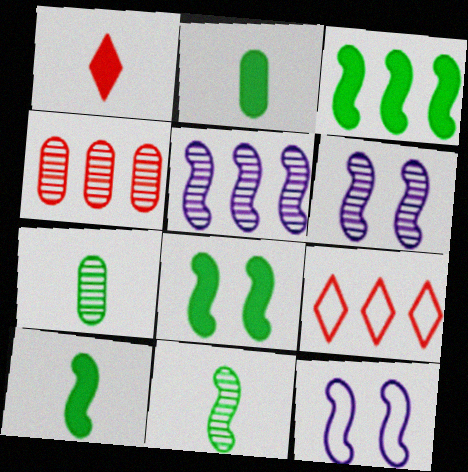[[2, 6, 9], 
[3, 8, 10]]